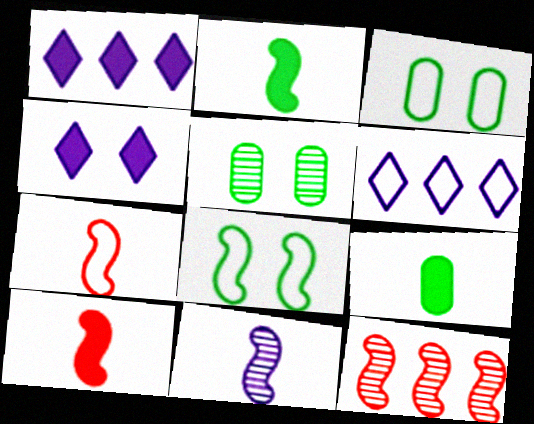[[1, 5, 7], 
[2, 7, 11], 
[3, 6, 7], 
[5, 6, 10]]